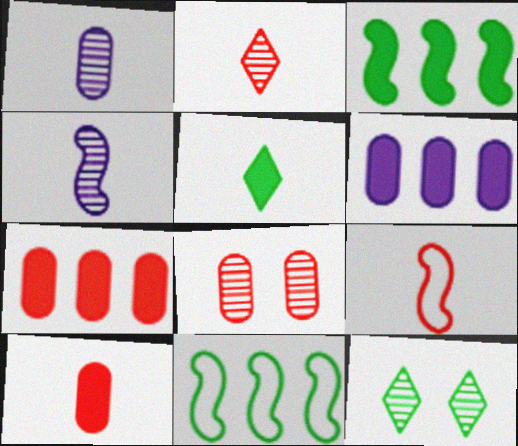[[1, 5, 9], 
[2, 9, 10], 
[6, 9, 12]]